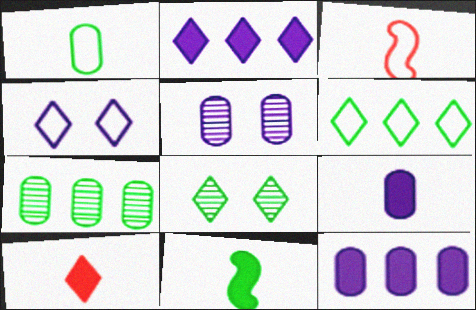[[3, 8, 12], 
[9, 10, 11]]